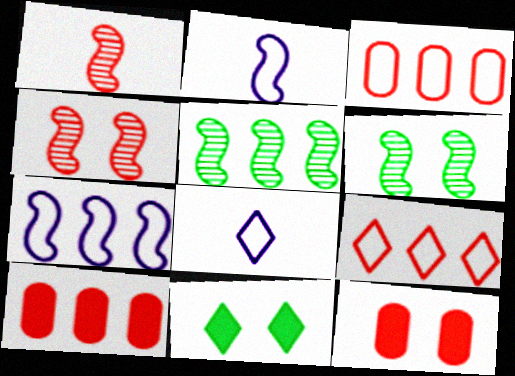[[1, 9, 12], 
[5, 8, 12], 
[6, 8, 10]]